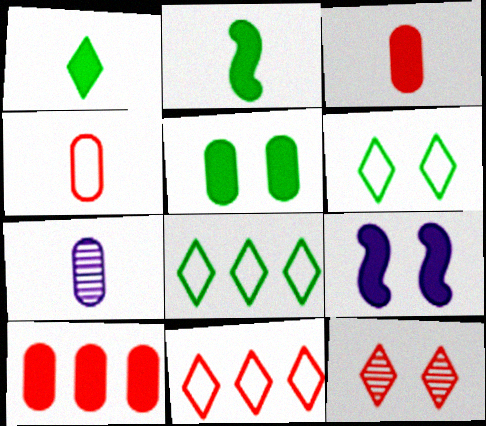[[1, 9, 10]]